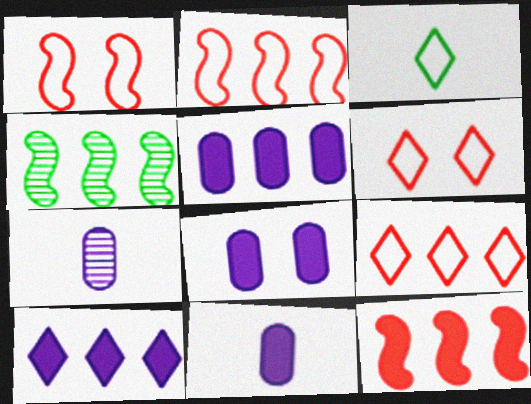[[4, 5, 9], 
[4, 6, 11], 
[5, 8, 11]]